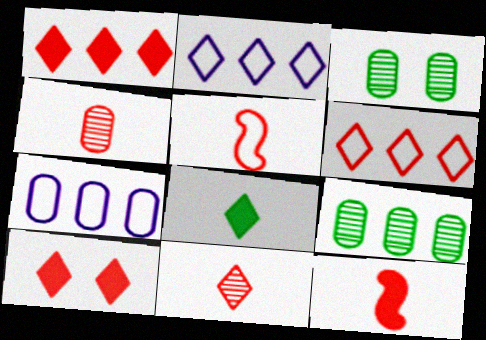[[2, 3, 12], 
[6, 10, 11]]